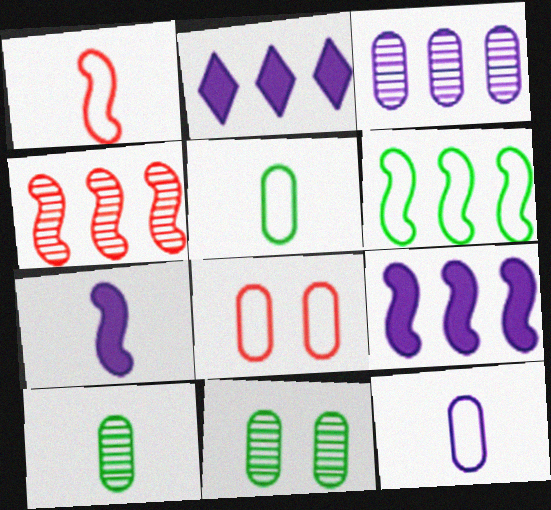[[1, 2, 11], 
[4, 6, 9]]